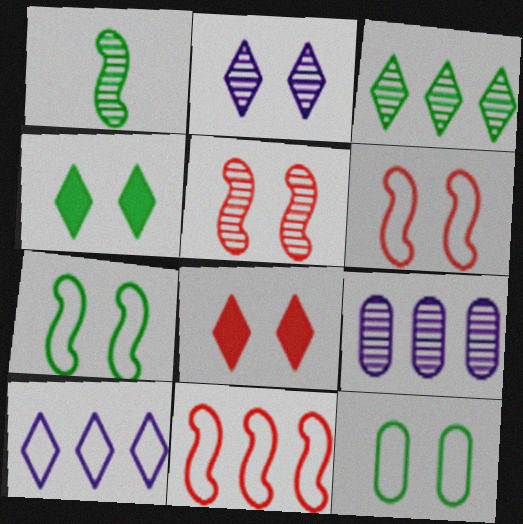[]